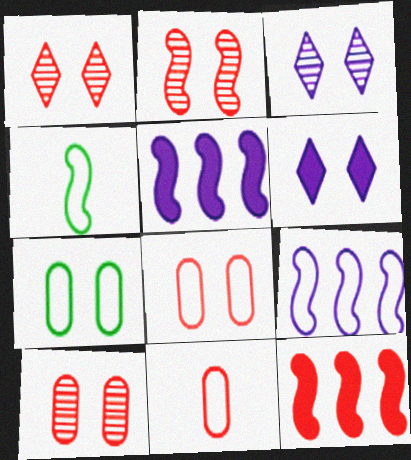[[1, 2, 10], 
[1, 11, 12], 
[2, 4, 5], 
[2, 6, 7]]